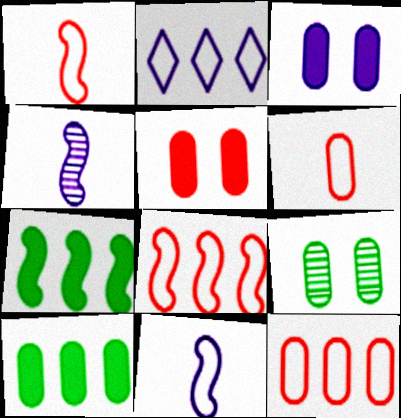[[2, 3, 4]]